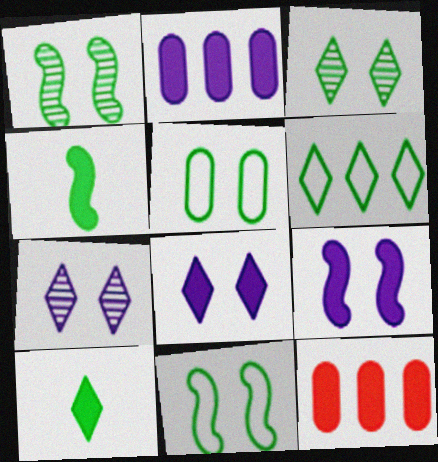[[3, 6, 10], 
[4, 8, 12], 
[9, 10, 12]]